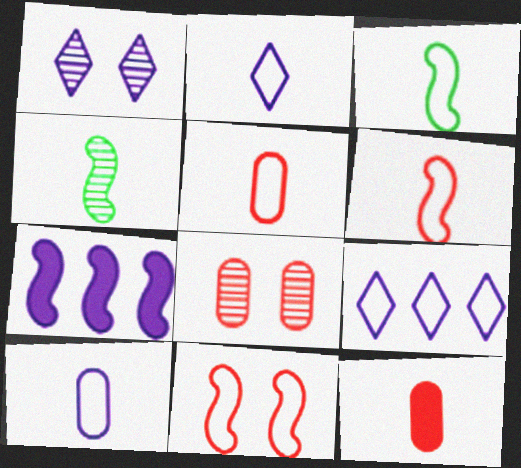[[1, 7, 10], 
[2, 3, 5], 
[2, 4, 12], 
[4, 7, 11]]